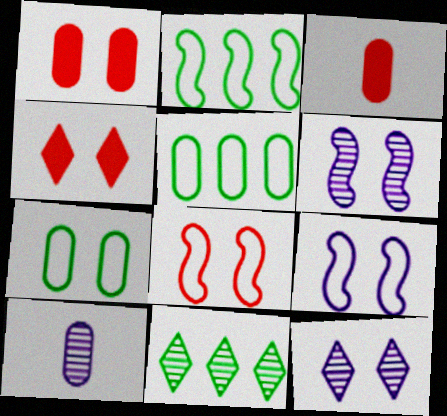[[1, 5, 10], 
[2, 3, 12], 
[2, 4, 10], 
[3, 9, 11], 
[4, 6, 7]]